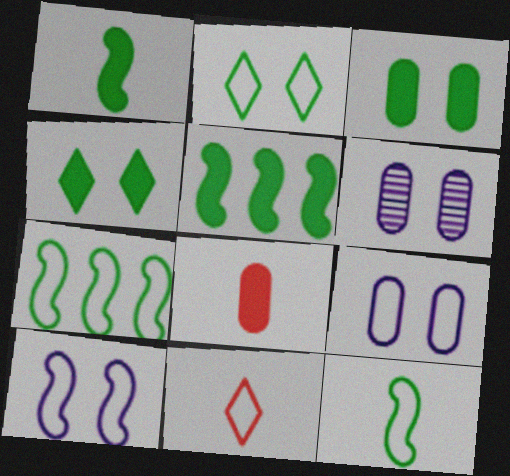[[5, 6, 11], 
[7, 9, 11]]